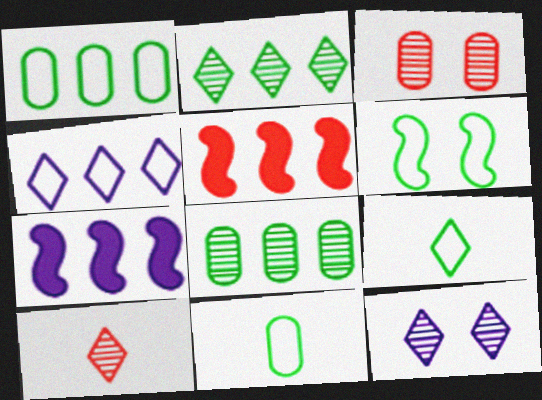[[1, 6, 9], 
[2, 10, 12], 
[3, 7, 9], 
[4, 5, 8], 
[5, 11, 12]]